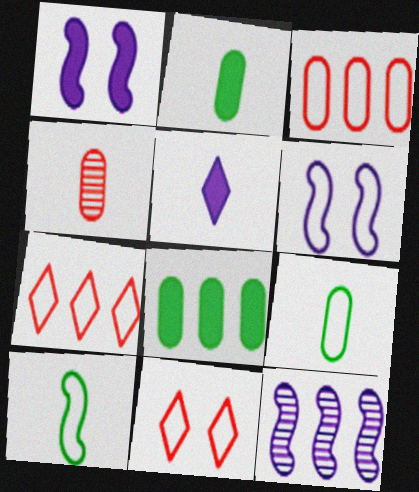[[2, 11, 12], 
[4, 5, 10], 
[6, 7, 9], 
[7, 8, 12]]